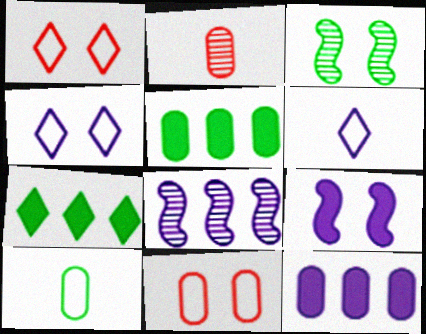[[3, 7, 10]]